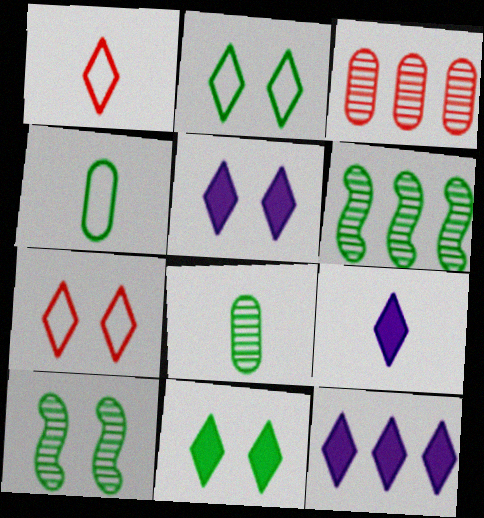[[4, 6, 11], 
[5, 9, 12]]